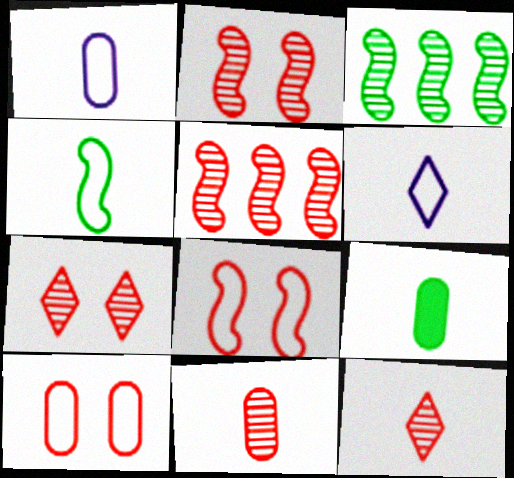[[1, 9, 11], 
[5, 7, 11]]